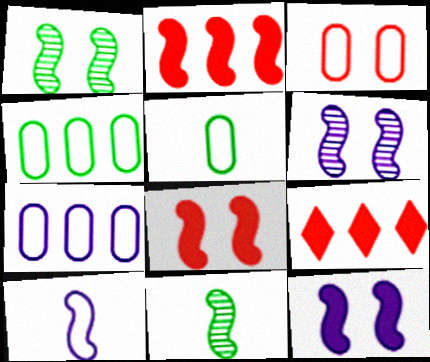[[1, 2, 10], 
[3, 5, 7], 
[5, 6, 9]]